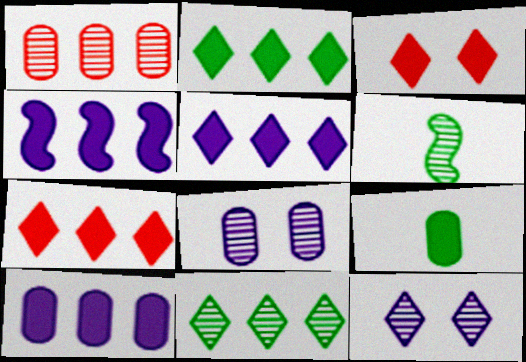[[1, 6, 12], 
[2, 5, 7], 
[3, 4, 9], 
[4, 5, 10]]